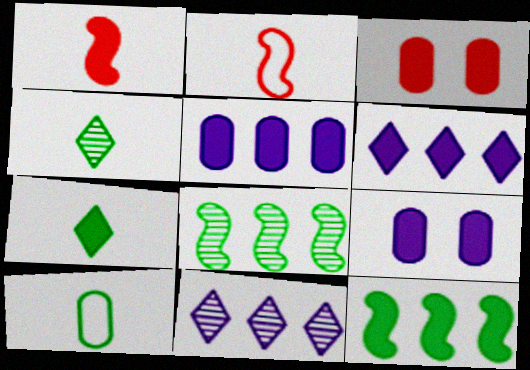[]